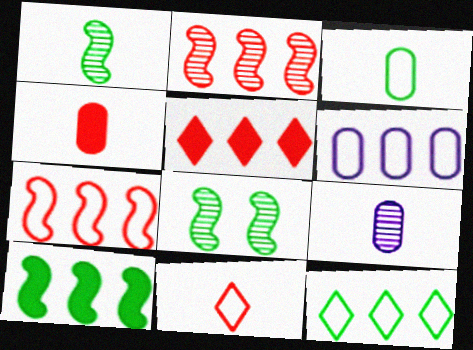[[3, 4, 9], 
[6, 7, 12]]